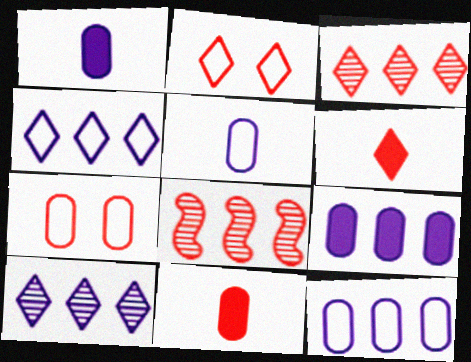[[2, 3, 6], 
[2, 8, 11], 
[6, 7, 8]]